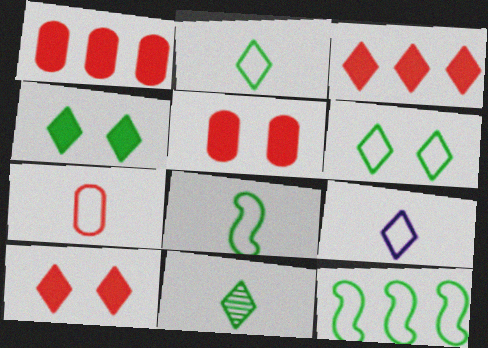[[7, 8, 9]]